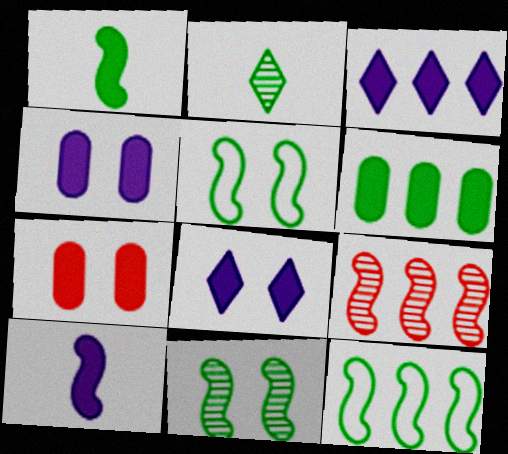[[1, 3, 7], 
[1, 11, 12], 
[2, 5, 6], 
[3, 4, 10], 
[5, 9, 10]]